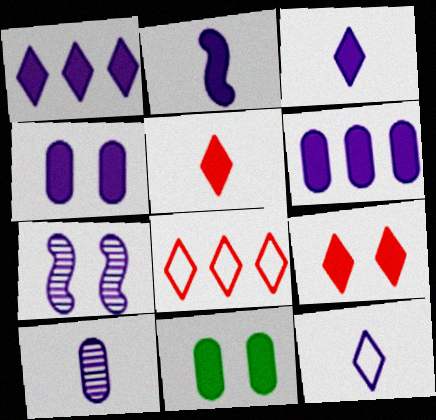[[1, 2, 4], 
[2, 10, 12], 
[6, 7, 12]]